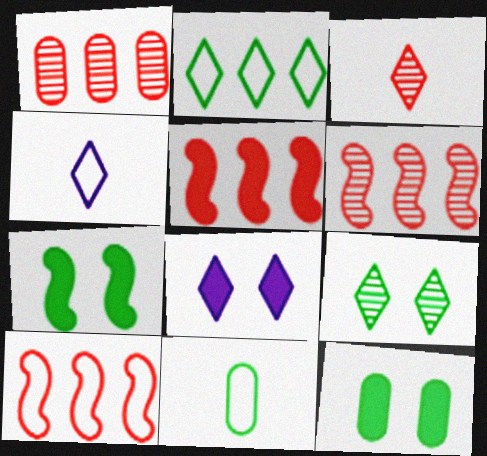[[1, 4, 7], 
[2, 3, 8], 
[4, 6, 12], 
[5, 6, 10], 
[6, 8, 11]]